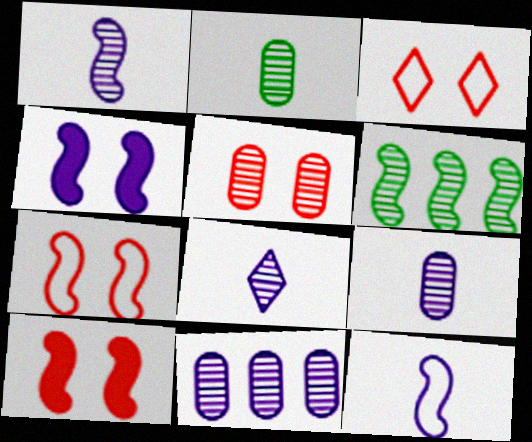[[1, 8, 9], 
[2, 5, 11], 
[3, 5, 10], 
[5, 6, 8], 
[6, 10, 12]]